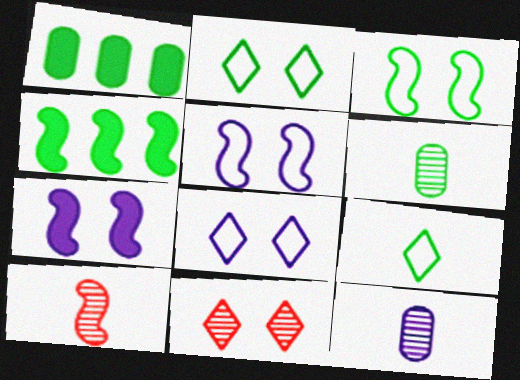[[1, 8, 10], 
[2, 4, 6], 
[4, 5, 10]]